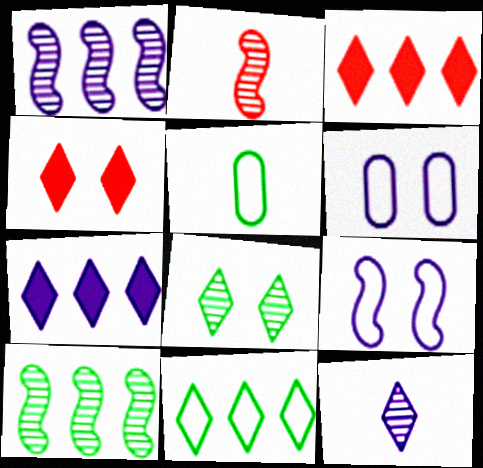[[1, 4, 5], 
[4, 11, 12]]